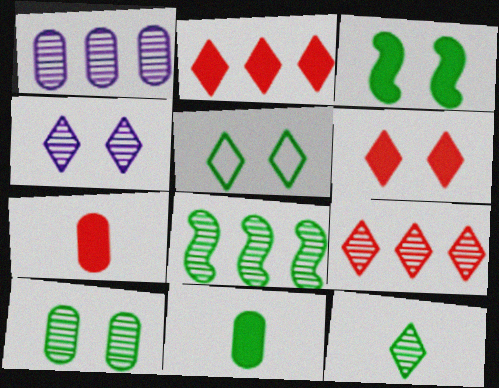[[1, 8, 9], 
[3, 5, 10], 
[4, 5, 6], 
[4, 9, 12], 
[5, 8, 11], 
[8, 10, 12]]